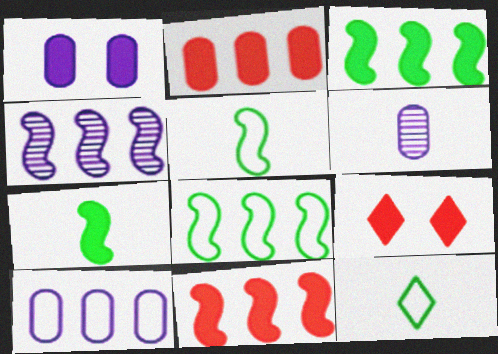[[1, 6, 10], 
[4, 8, 11], 
[6, 8, 9]]